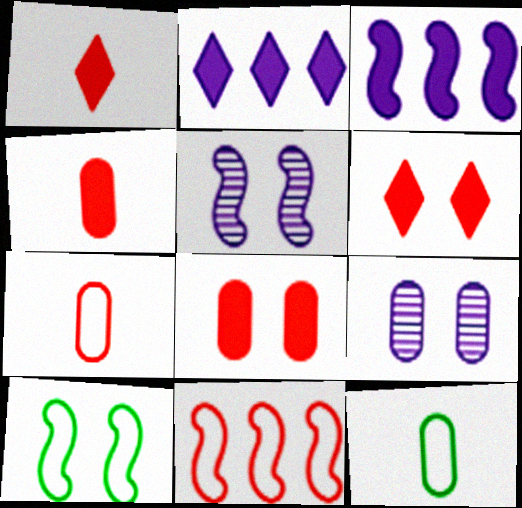[[6, 9, 10]]